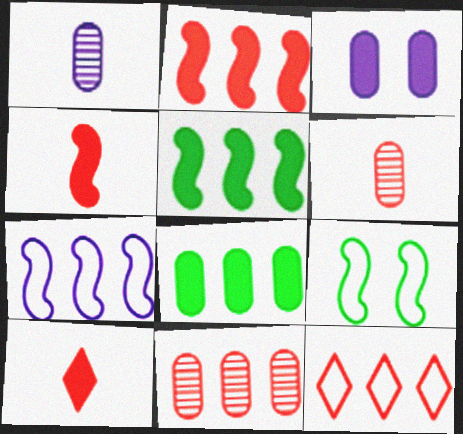[[2, 11, 12], 
[3, 5, 10]]